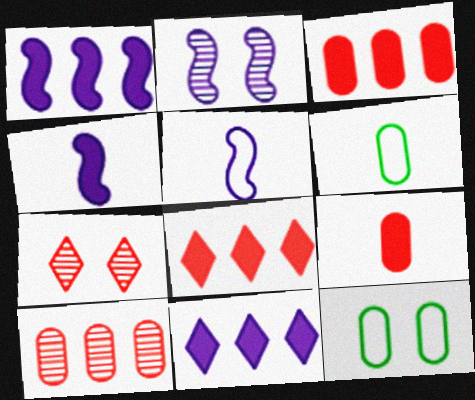[[1, 2, 5], 
[1, 6, 7], 
[2, 6, 8]]